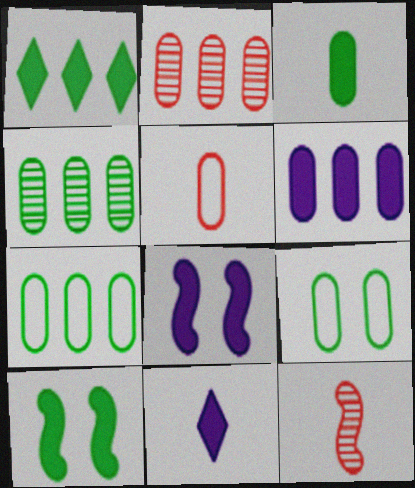[[1, 3, 10], 
[2, 6, 7], 
[3, 4, 9], 
[6, 8, 11]]